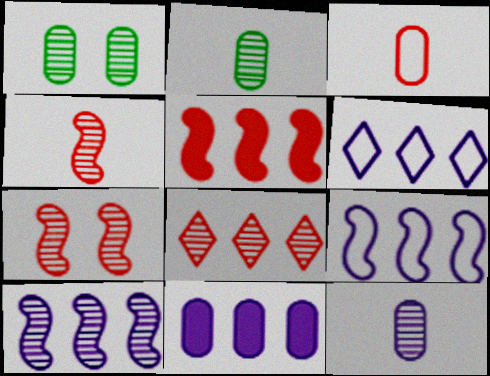[[1, 3, 11], 
[6, 10, 11]]